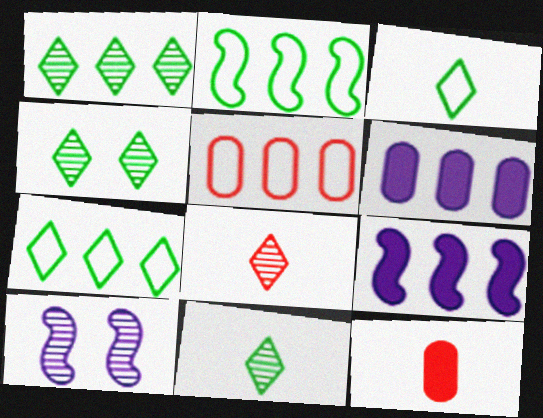[[1, 4, 11], 
[1, 5, 9], 
[7, 10, 12]]